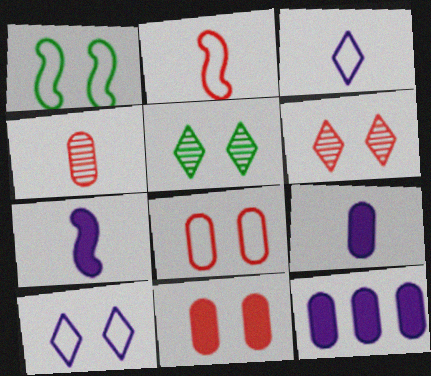[[1, 8, 10], 
[2, 5, 12]]